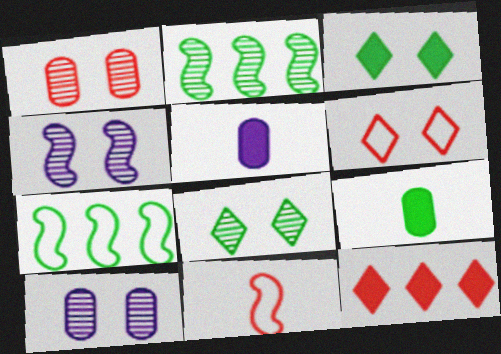[[1, 4, 8], 
[1, 11, 12], 
[2, 5, 6], 
[7, 8, 9]]